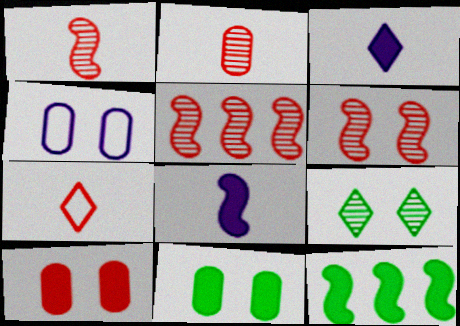[[1, 5, 6], 
[3, 10, 12], 
[5, 7, 10]]